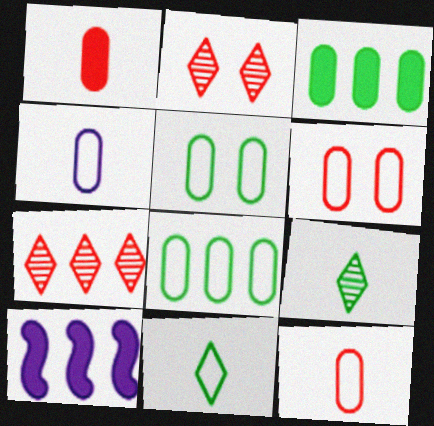[[4, 6, 8], 
[6, 9, 10], 
[7, 8, 10]]